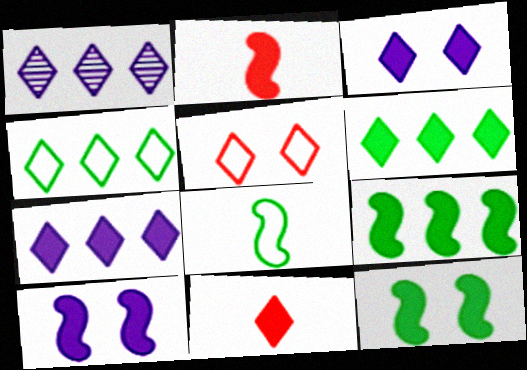[[2, 9, 10], 
[3, 6, 11]]